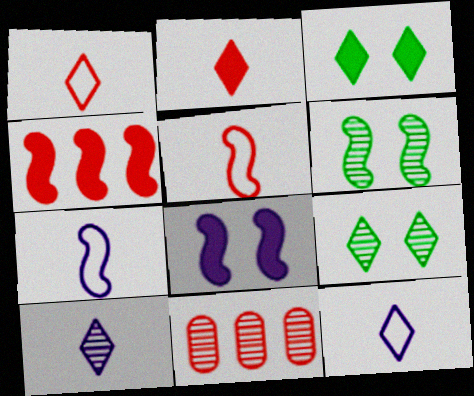[[3, 7, 11], 
[4, 6, 7], 
[6, 10, 11]]